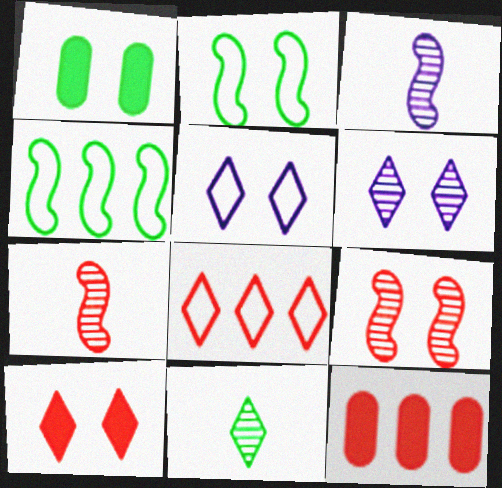[[1, 3, 8], 
[1, 4, 11], 
[1, 5, 9]]